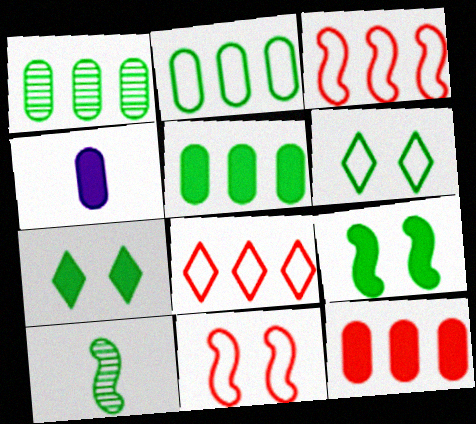[[1, 2, 5], 
[2, 7, 10], 
[5, 6, 10]]